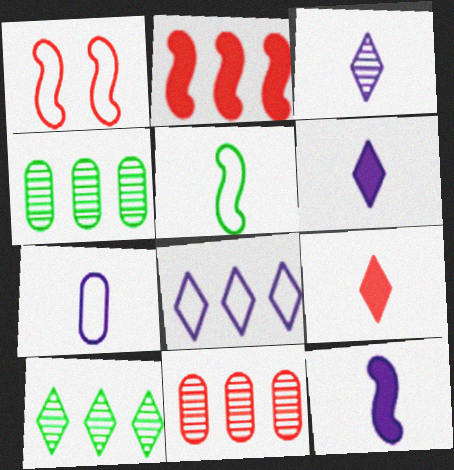[[1, 4, 6], 
[1, 9, 11], 
[2, 4, 8], 
[3, 7, 12]]